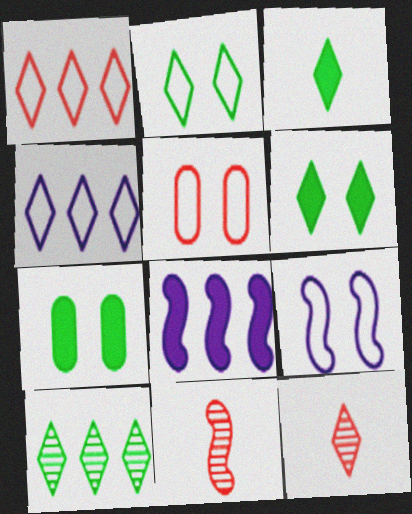[[2, 3, 10], 
[2, 5, 9], 
[4, 6, 12], 
[4, 7, 11]]